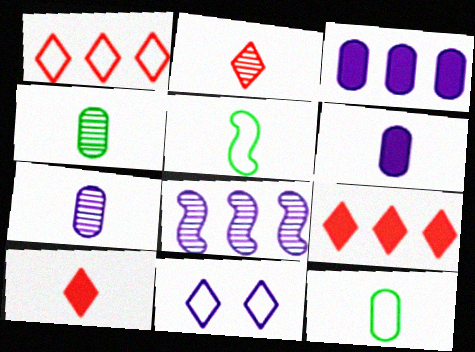[[2, 5, 6], 
[5, 7, 10], 
[6, 8, 11]]